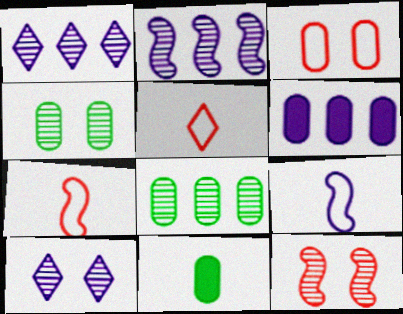[[4, 10, 12], 
[6, 9, 10]]